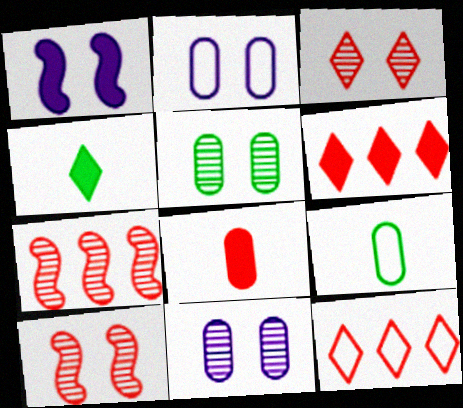[[2, 4, 7], 
[8, 10, 12]]